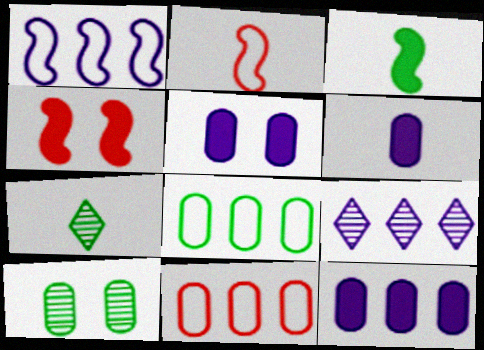[[1, 9, 12], 
[2, 6, 7], 
[5, 6, 12], 
[6, 10, 11]]